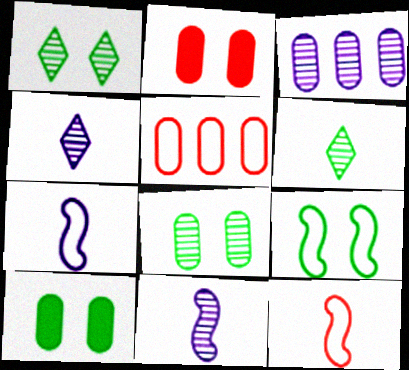[[1, 9, 10]]